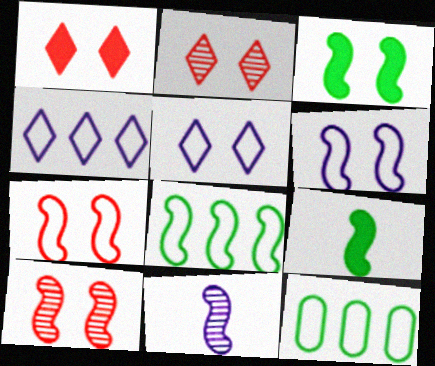[[1, 11, 12], 
[3, 6, 10]]